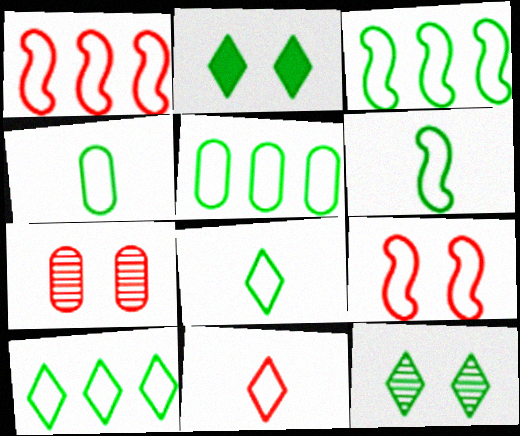[[3, 5, 10], 
[4, 6, 8]]